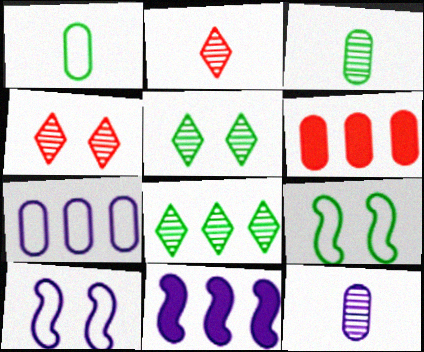[[1, 4, 11]]